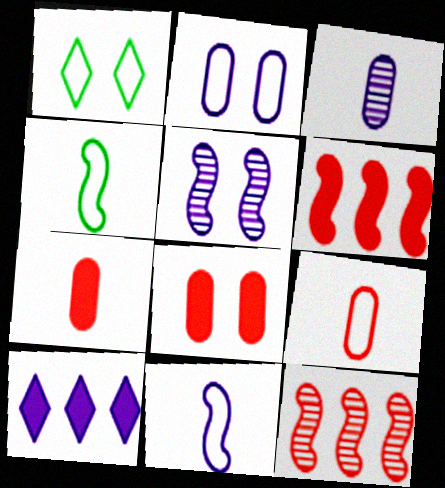[[1, 3, 6], 
[1, 5, 8], 
[4, 5, 6]]